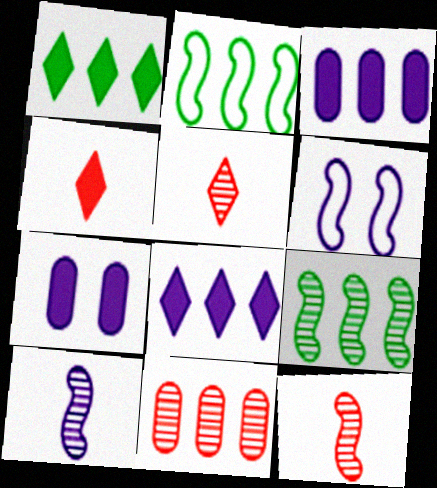[[2, 5, 7], 
[2, 8, 11]]